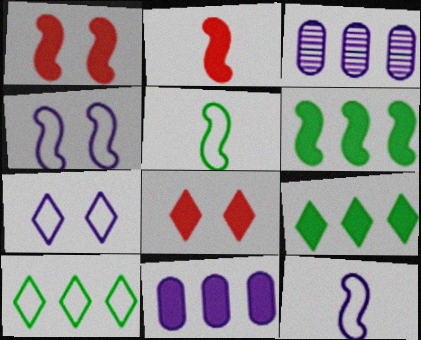[[3, 5, 8]]